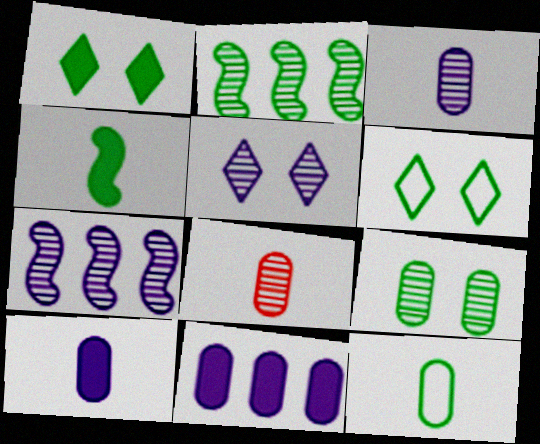[[1, 2, 12], 
[2, 5, 8], 
[3, 5, 7], 
[8, 10, 12]]